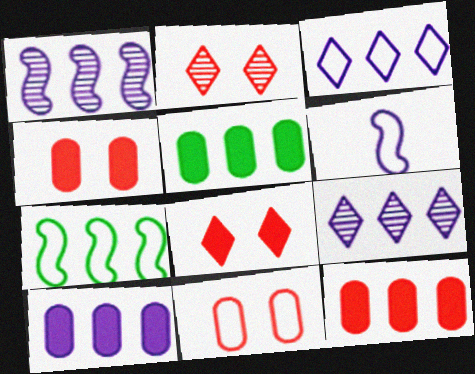[[1, 3, 10], 
[2, 5, 6], 
[5, 10, 12], 
[7, 9, 12]]